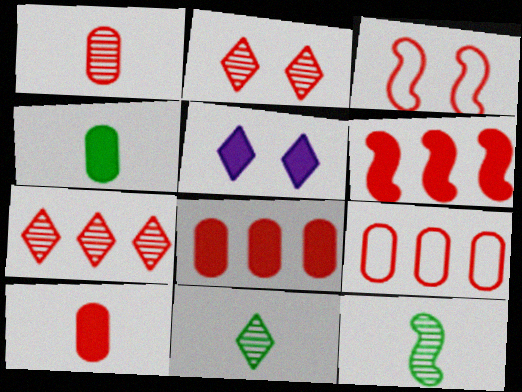[[3, 7, 10], 
[4, 5, 6], 
[5, 9, 12], 
[6, 7, 9]]